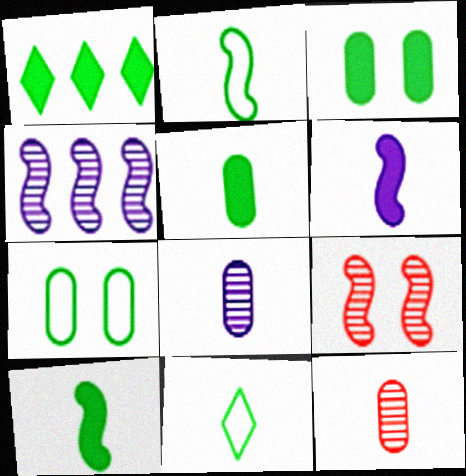[[1, 3, 10], 
[6, 11, 12]]